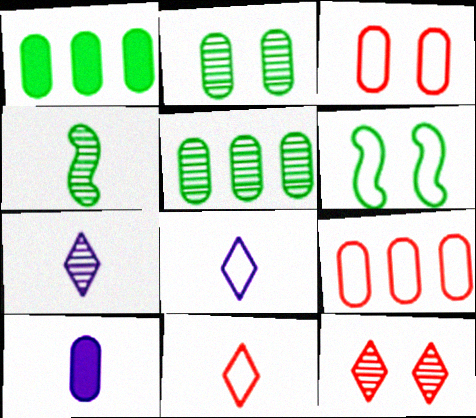[[2, 9, 10], 
[3, 5, 10], 
[4, 10, 11], 
[6, 8, 9]]